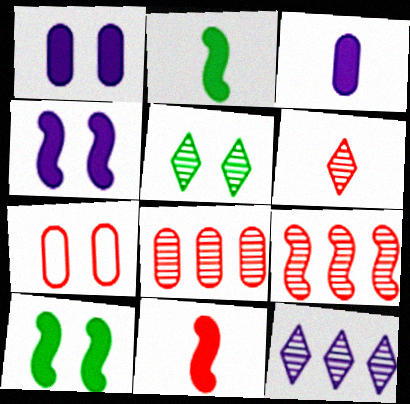[[2, 7, 12], 
[4, 5, 7], 
[5, 6, 12]]